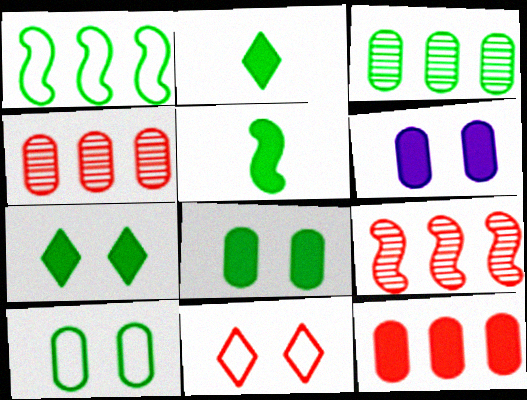[]